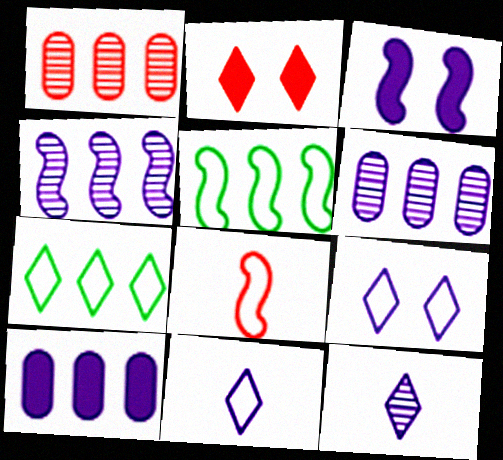[[1, 2, 8], 
[2, 7, 12], 
[3, 6, 11]]